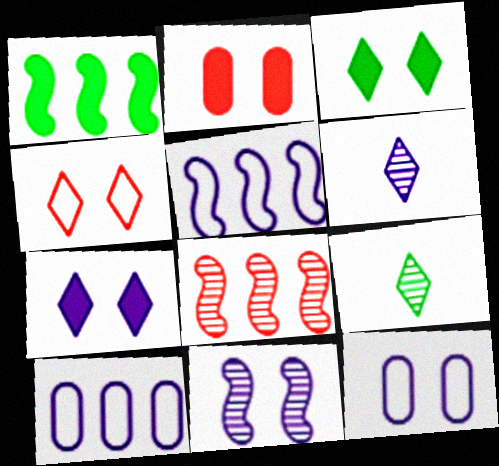[[1, 5, 8], 
[2, 5, 9], 
[7, 11, 12]]